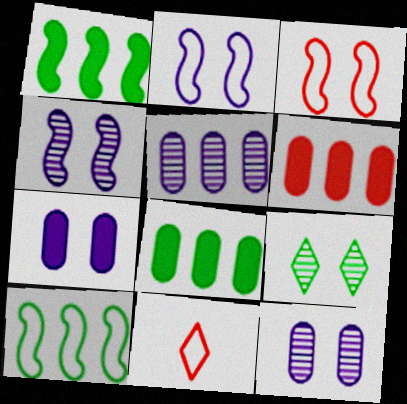[[1, 11, 12], 
[3, 7, 9], 
[4, 8, 11]]